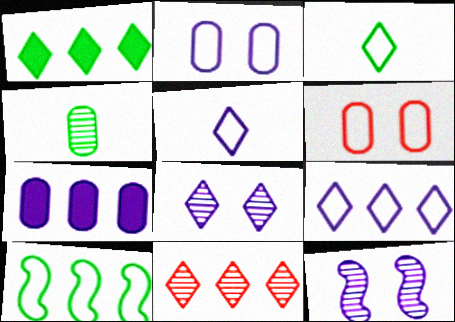[[1, 9, 11], 
[4, 6, 7], 
[4, 11, 12], 
[5, 6, 10], 
[5, 7, 12], 
[7, 10, 11]]